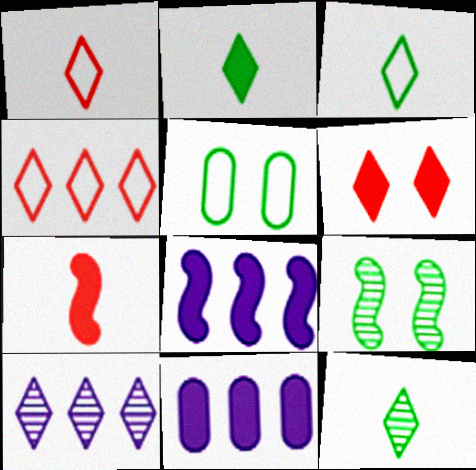[[1, 9, 11], 
[2, 3, 12], 
[3, 6, 10], 
[5, 7, 10]]